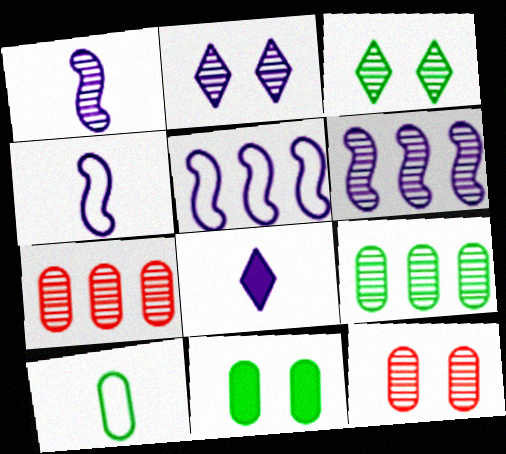[[1, 3, 7], 
[9, 10, 11]]